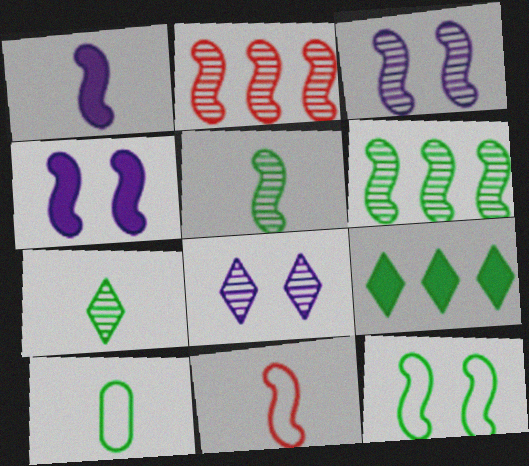[[1, 2, 12], 
[1, 5, 11], 
[2, 3, 5], 
[4, 6, 11]]